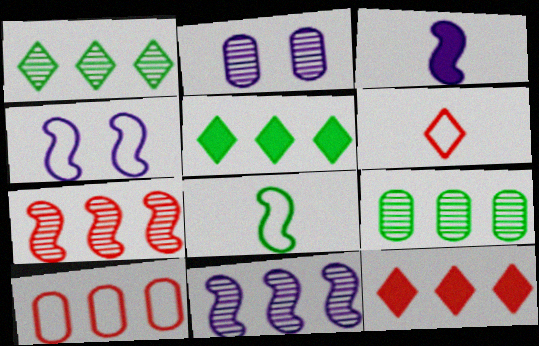[[2, 8, 12], 
[3, 4, 11], 
[5, 10, 11], 
[7, 10, 12]]